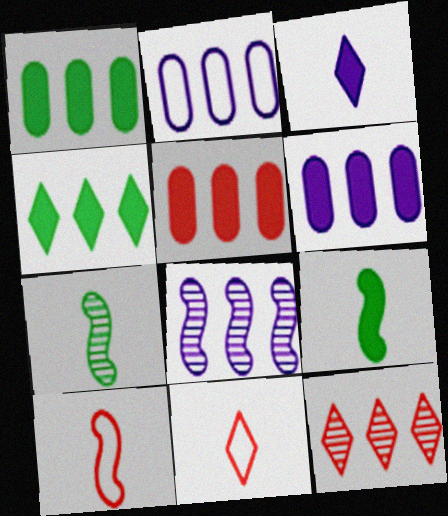[[1, 5, 6]]